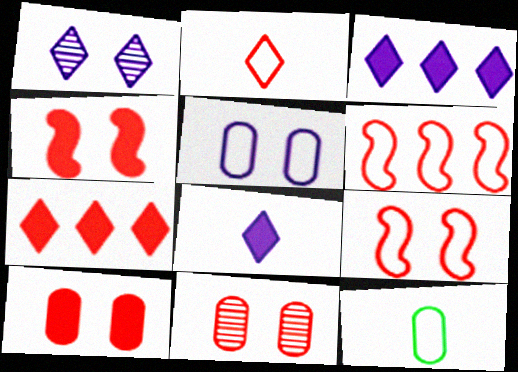[]